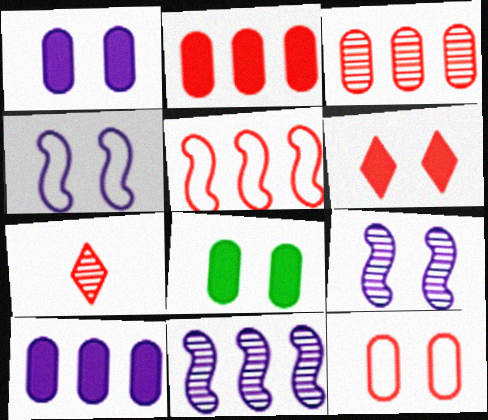[]